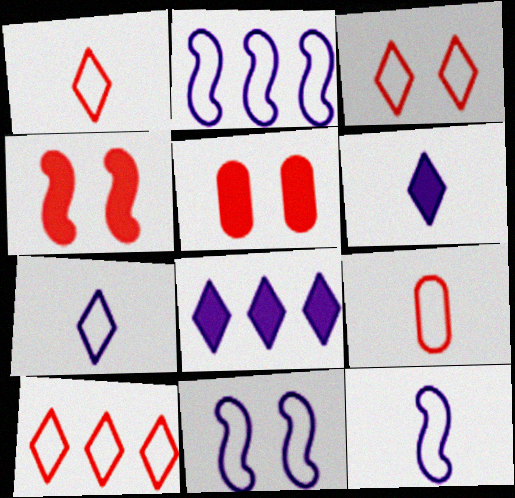[[1, 3, 10], 
[2, 11, 12]]